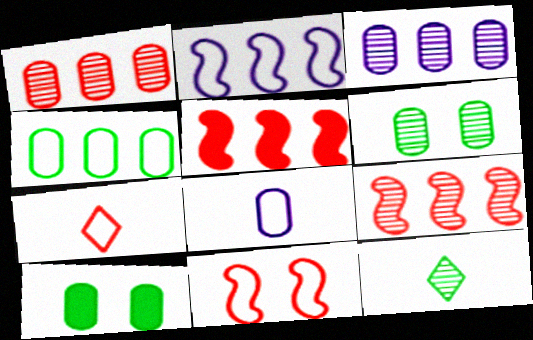[[1, 8, 10]]